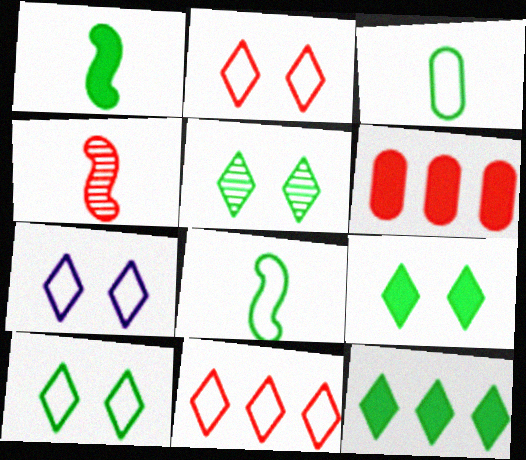[[2, 4, 6], 
[2, 7, 10], 
[5, 9, 10]]